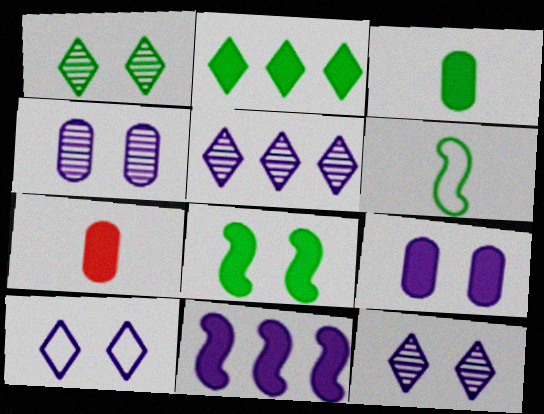[[2, 3, 8]]